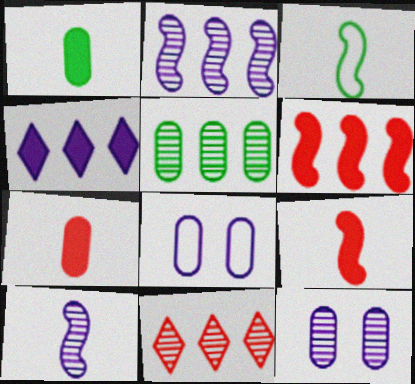[[2, 5, 11], 
[3, 9, 10], 
[4, 8, 10], 
[5, 7, 8]]